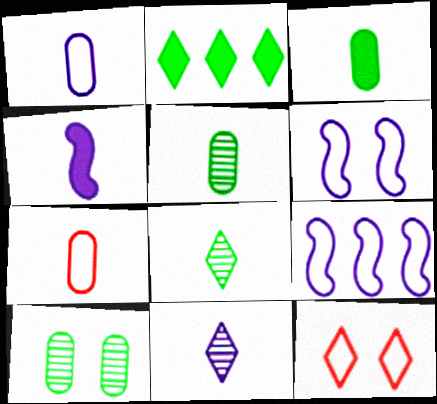[[1, 4, 11], 
[2, 11, 12], 
[4, 7, 8]]